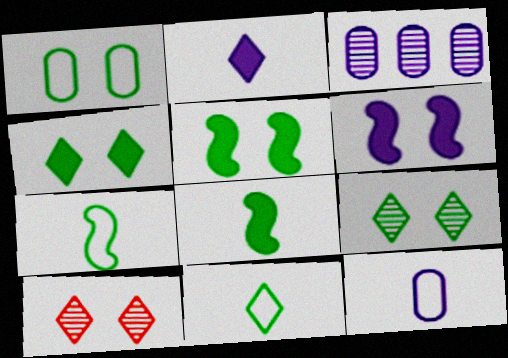[[1, 5, 9], 
[1, 6, 10]]